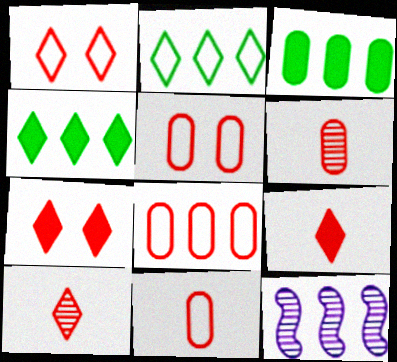[[4, 8, 12], 
[5, 8, 11]]